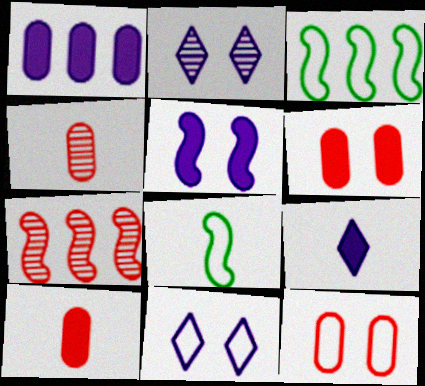[[1, 5, 9], 
[2, 3, 10], 
[4, 8, 9], 
[5, 7, 8]]